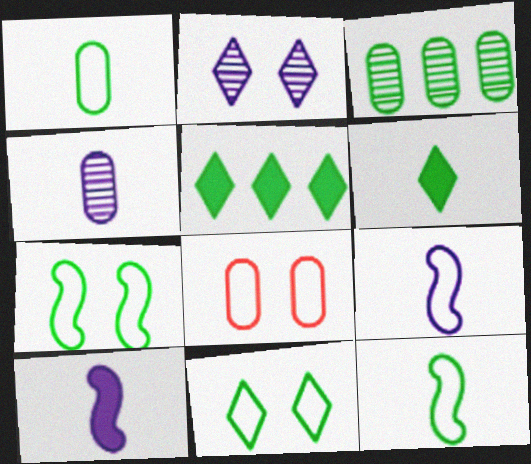[[3, 6, 7]]